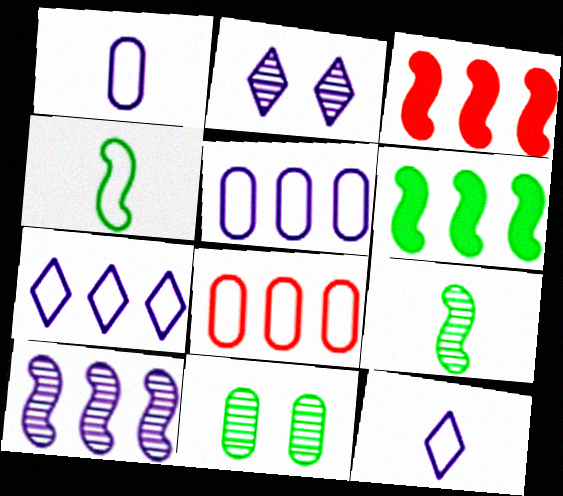[[3, 11, 12]]